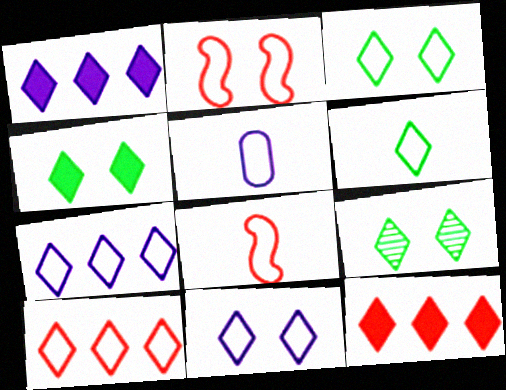[[3, 4, 9], 
[5, 6, 8], 
[6, 10, 11]]